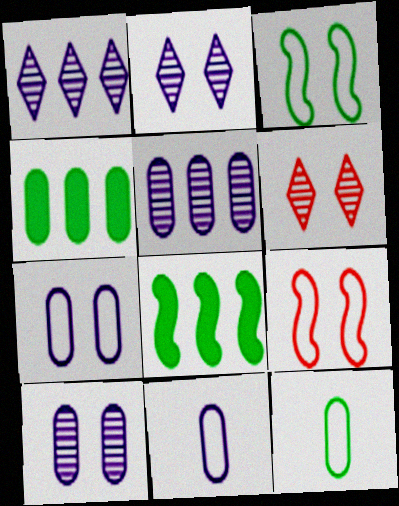[[6, 8, 11]]